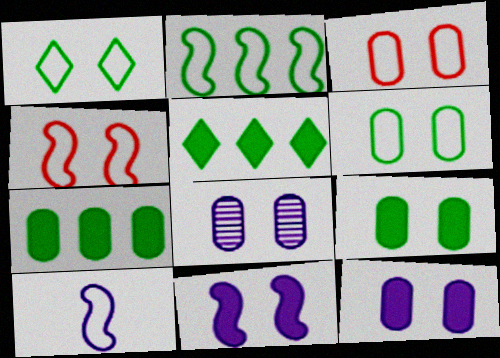[[2, 4, 10], 
[3, 8, 9]]